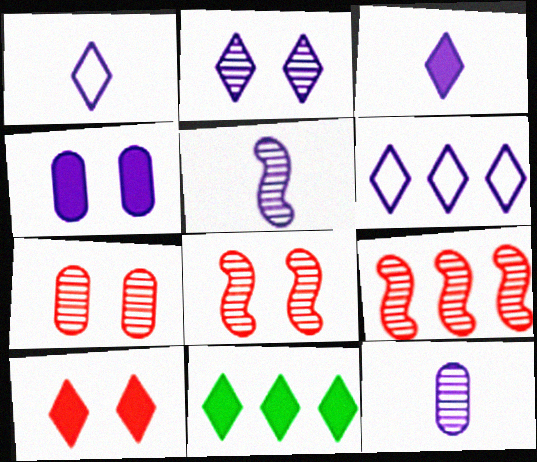[[2, 3, 6], 
[3, 10, 11], 
[4, 5, 6]]